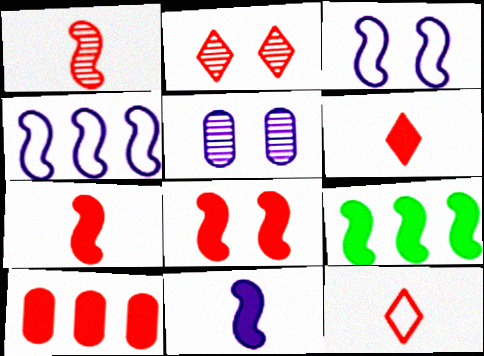[[1, 3, 9], 
[5, 9, 12], 
[6, 8, 10], 
[8, 9, 11]]